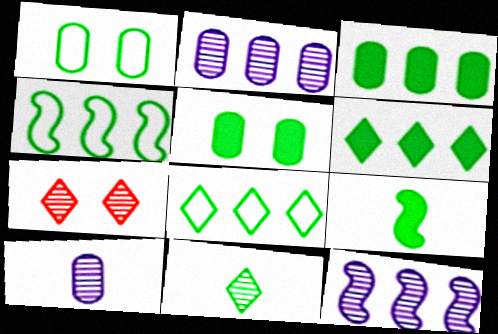[[4, 5, 11], 
[5, 6, 9]]